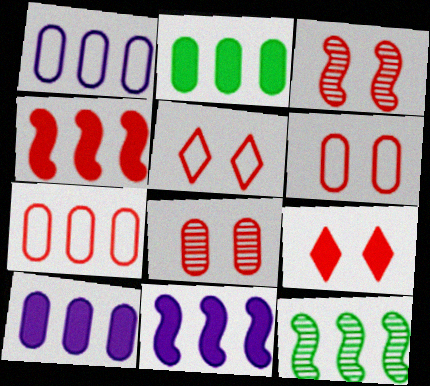[[3, 6, 9]]